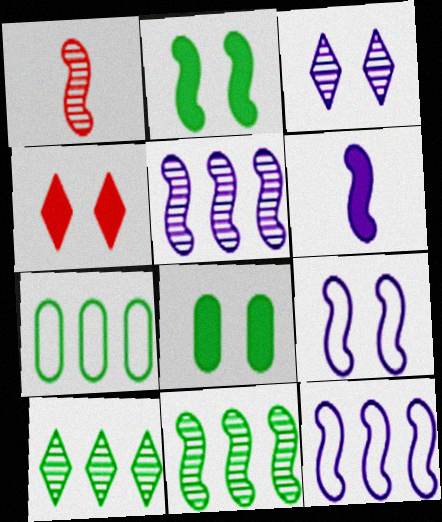[[1, 2, 12], 
[5, 6, 9]]